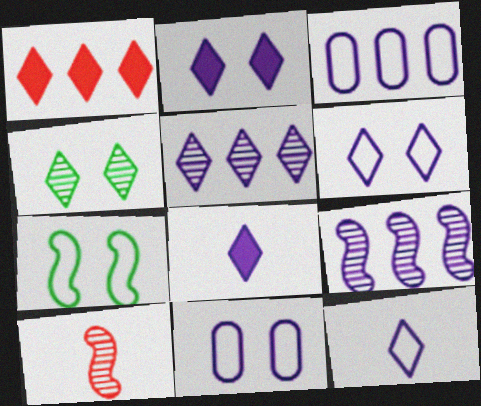[[1, 4, 12], 
[2, 5, 12], 
[5, 6, 8], 
[8, 9, 11]]